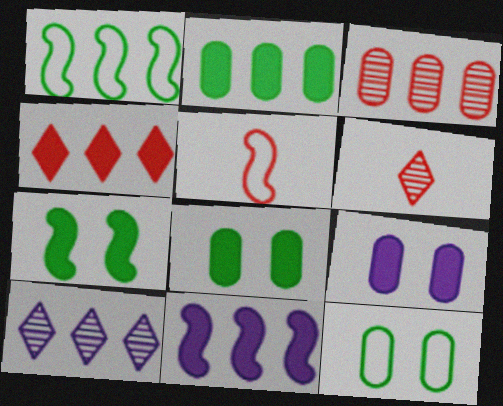[[1, 6, 9], 
[2, 4, 11], 
[5, 8, 10], 
[6, 11, 12]]